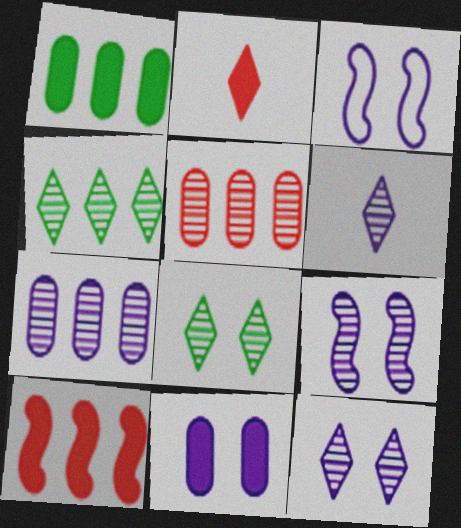[[3, 11, 12], 
[6, 7, 9]]